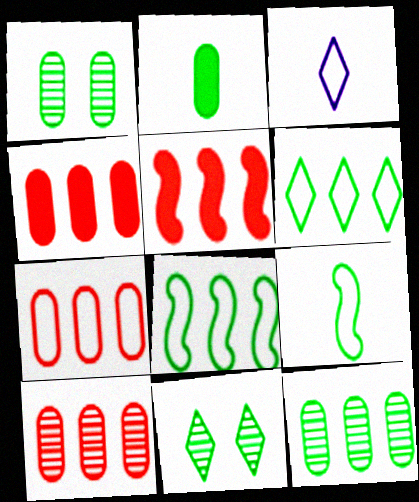[[1, 3, 5], 
[2, 8, 11], 
[4, 7, 10]]